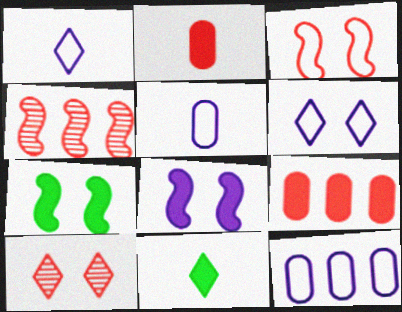[[8, 9, 11]]